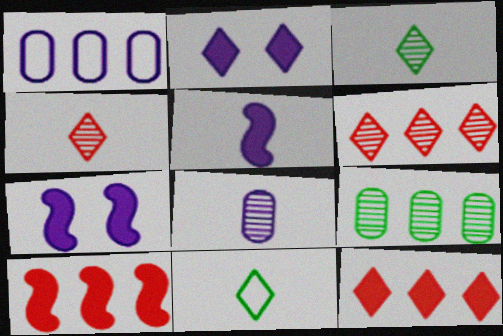[[2, 6, 11]]